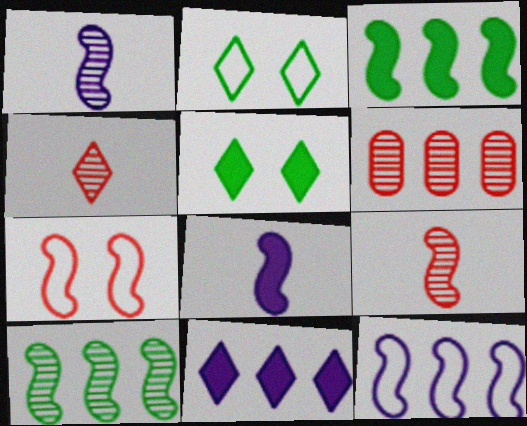[[1, 3, 7], 
[2, 4, 11], 
[2, 6, 8], 
[7, 8, 10]]